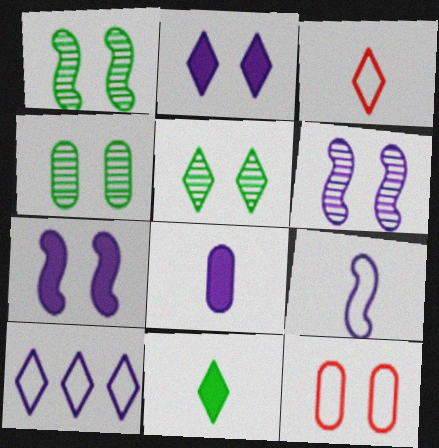[[1, 2, 12], 
[1, 4, 5], 
[5, 7, 12], 
[6, 8, 10]]